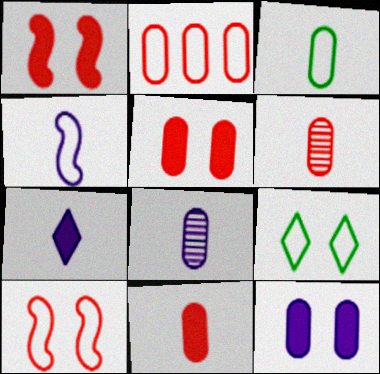[[2, 4, 9], 
[2, 5, 6], 
[3, 8, 11], 
[4, 7, 8]]